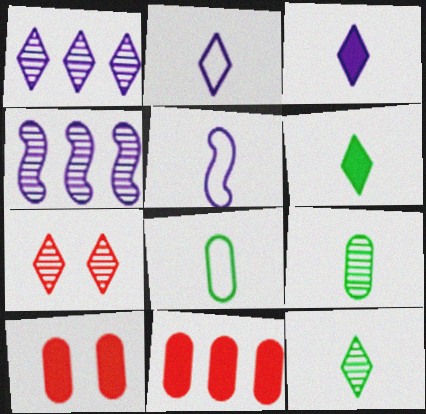[[1, 7, 12], 
[4, 7, 9]]